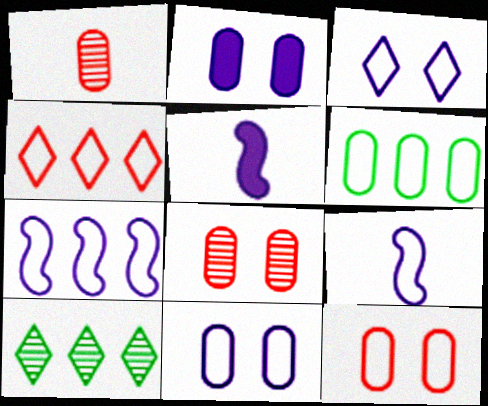[[1, 2, 6], 
[4, 6, 7], 
[5, 10, 12]]